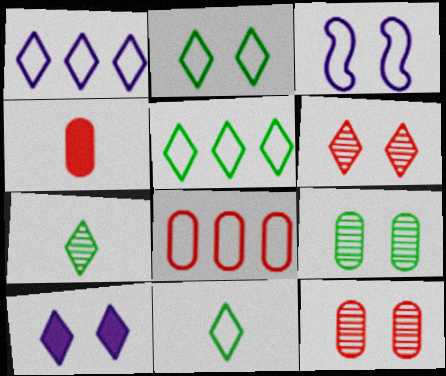[[2, 5, 11], 
[2, 6, 10], 
[3, 8, 11], 
[4, 8, 12]]